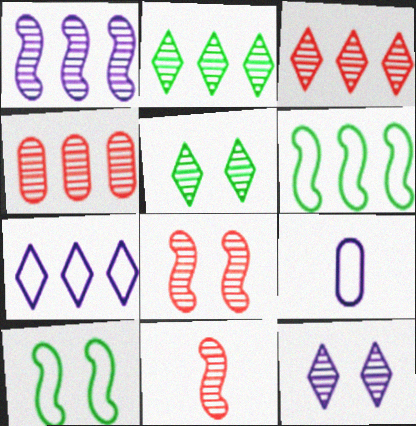[[1, 2, 4]]